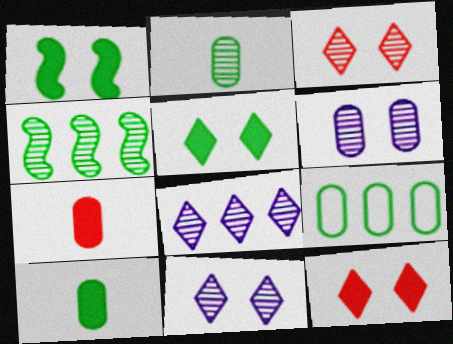[[6, 7, 9]]